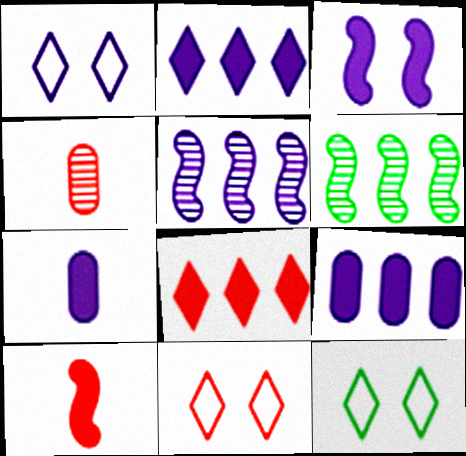[[1, 5, 7], 
[1, 11, 12], 
[2, 3, 7], 
[6, 7, 11]]